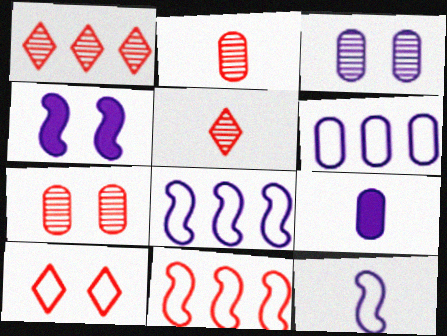[[3, 6, 9]]